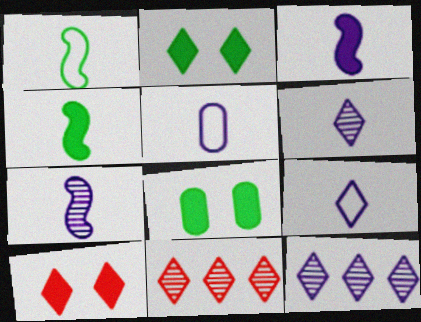[[2, 9, 11], 
[3, 5, 6]]